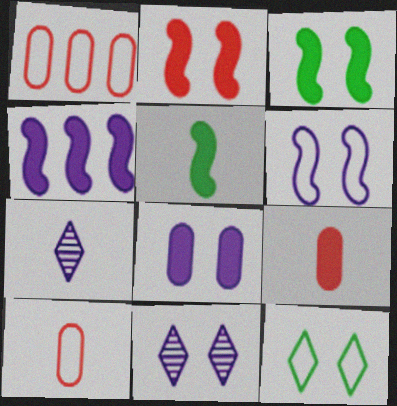[[1, 3, 7], 
[1, 5, 11], 
[2, 4, 5], 
[5, 7, 10], 
[6, 8, 11]]